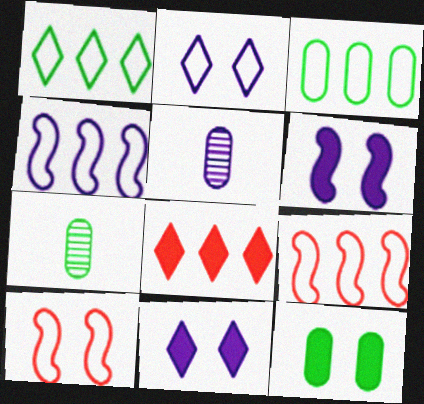[[3, 7, 12], 
[4, 5, 11], 
[7, 9, 11]]